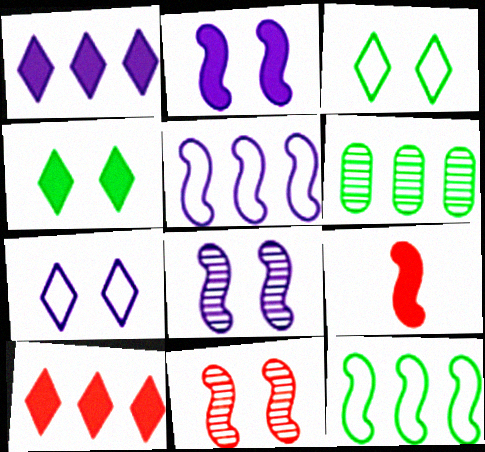[[5, 6, 10], 
[6, 7, 9], 
[8, 9, 12]]